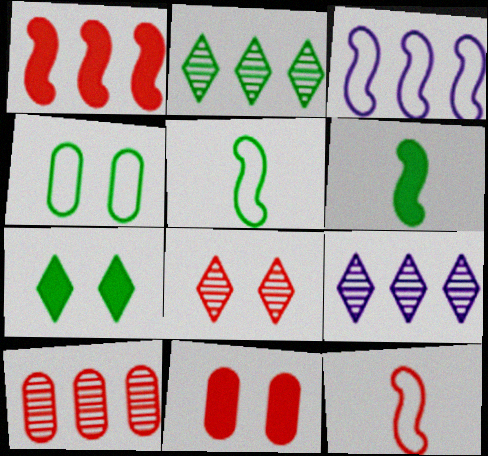[[2, 4, 6], 
[5, 9, 11]]